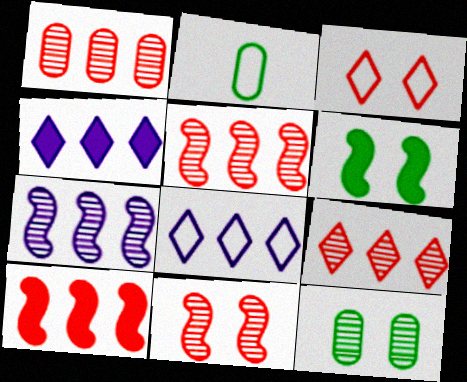[[1, 5, 9], 
[2, 4, 11]]